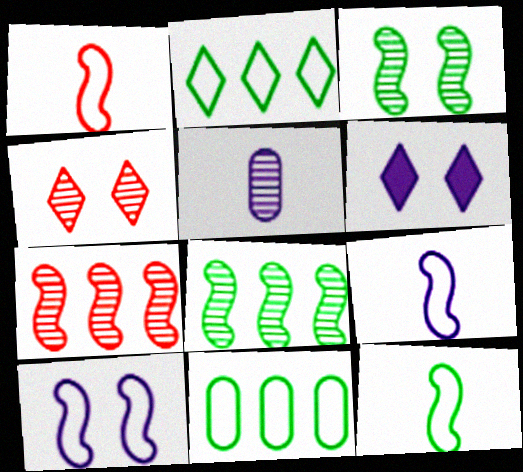[[1, 9, 12], 
[4, 5, 8]]